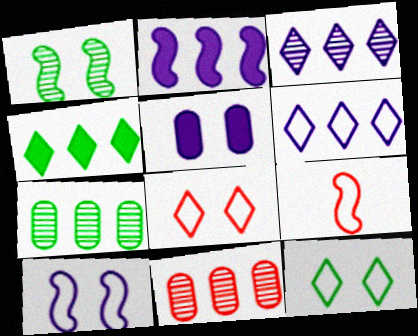[[1, 2, 9], 
[1, 5, 8]]